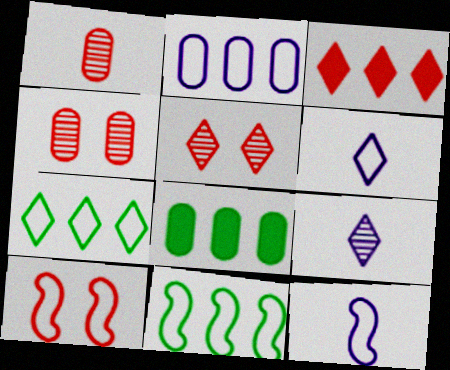[[1, 3, 10], 
[5, 8, 12], 
[8, 9, 10], 
[10, 11, 12]]